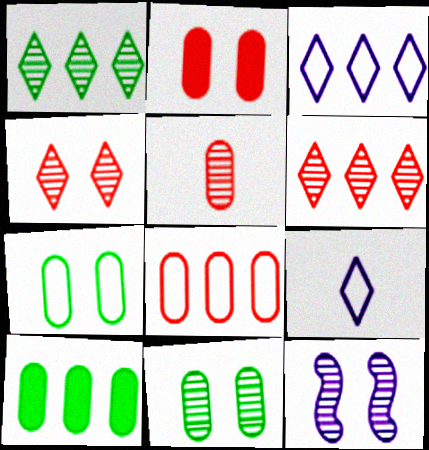[[1, 5, 12], 
[2, 5, 8], 
[4, 11, 12]]